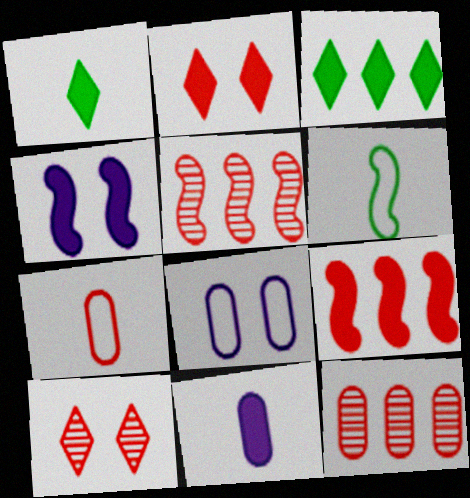[[1, 5, 8], 
[2, 5, 7], 
[4, 5, 6], 
[7, 9, 10]]